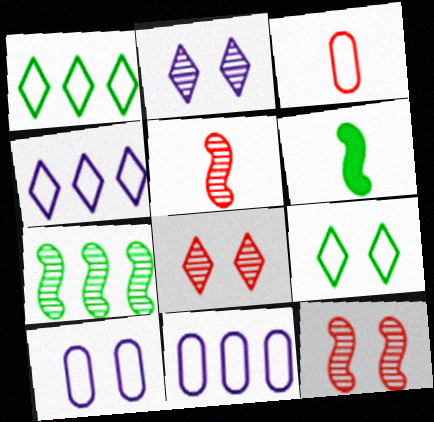[[6, 8, 11]]